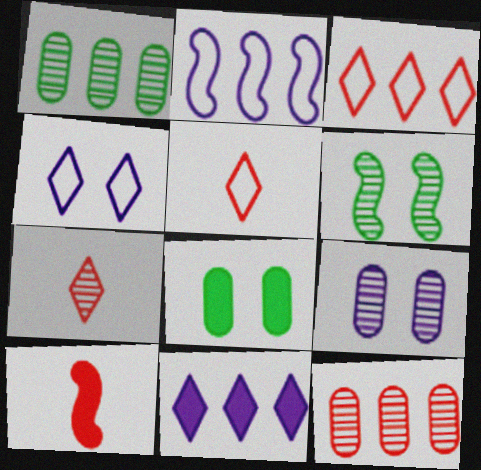[[1, 4, 10], 
[2, 6, 10], 
[2, 7, 8], 
[8, 10, 11]]